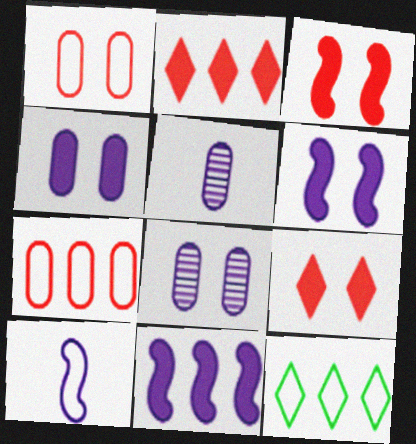[[1, 10, 12], 
[3, 5, 12]]